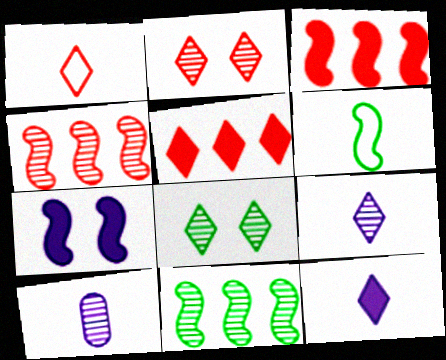[[1, 2, 5], 
[2, 10, 11], 
[4, 6, 7], 
[4, 8, 10]]